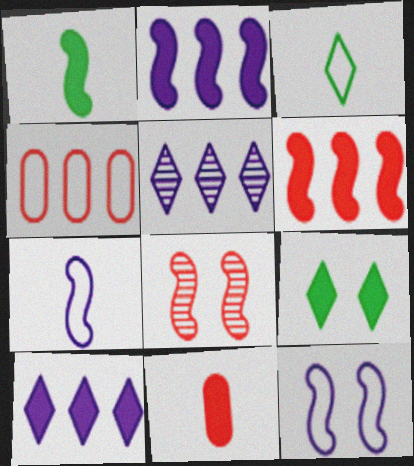[[2, 9, 11], 
[3, 4, 12]]